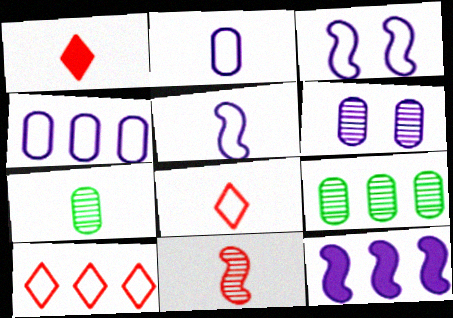[[1, 3, 9], 
[1, 5, 7], 
[9, 10, 12]]